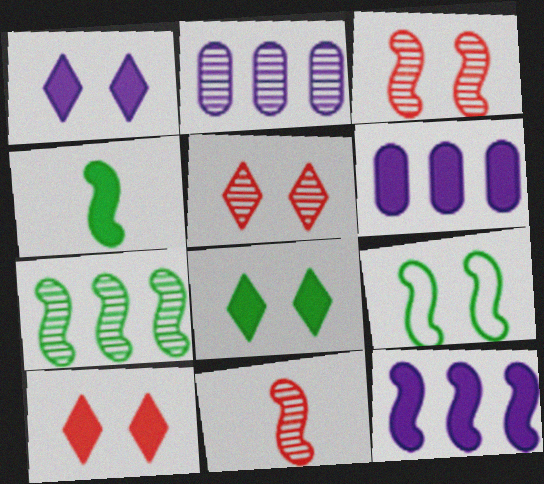[[1, 8, 10], 
[4, 6, 10], 
[4, 7, 9], 
[9, 11, 12]]